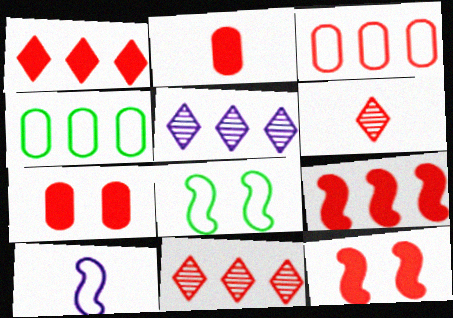[[1, 2, 12], 
[2, 5, 8], 
[3, 6, 12], 
[3, 9, 11], 
[4, 5, 9]]